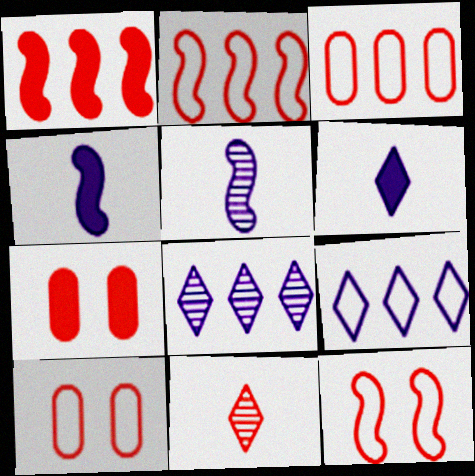[[1, 10, 11], 
[2, 7, 11]]